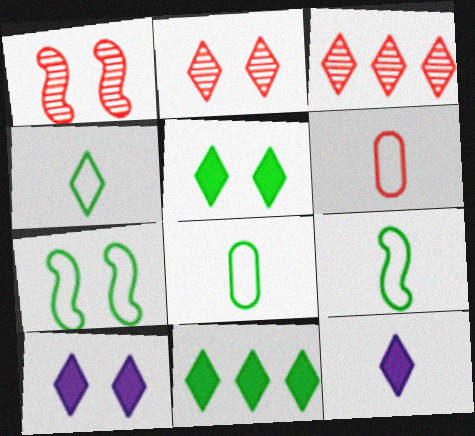[[3, 4, 10], 
[4, 8, 9]]